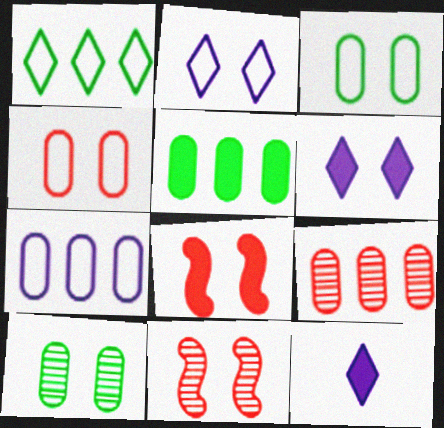[[2, 8, 10], 
[3, 6, 11], 
[5, 7, 9], 
[5, 8, 12]]